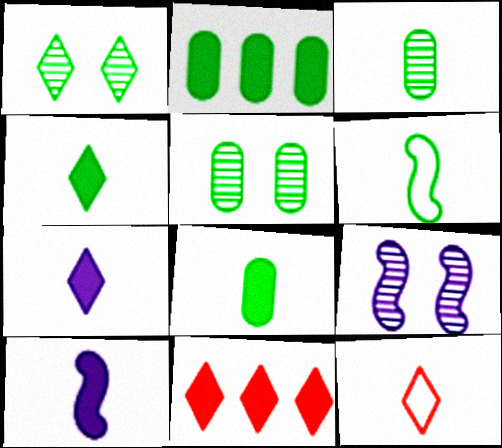[[1, 2, 6], 
[2, 9, 12], 
[3, 4, 6], 
[3, 10, 12]]